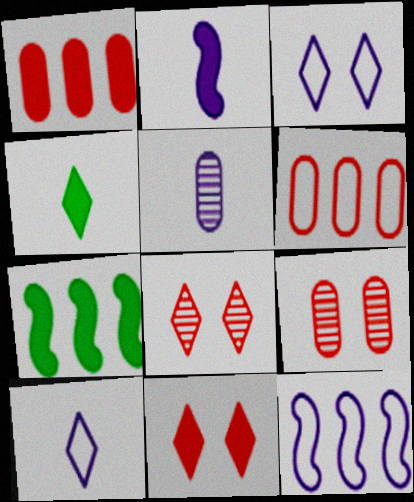[[2, 5, 10], 
[4, 9, 12], 
[7, 9, 10]]